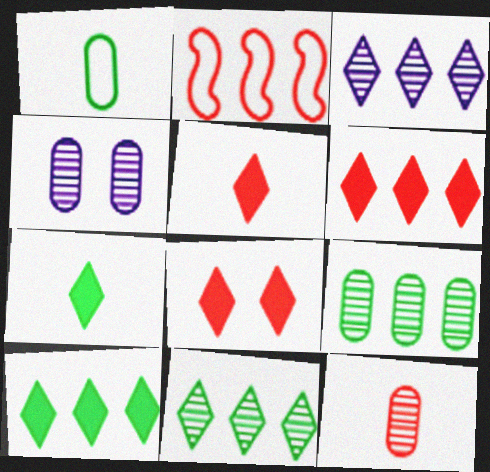[[2, 4, 7], 
[2, 8, 12], 
[4, 9, 12], 
[5, 6, 8]]